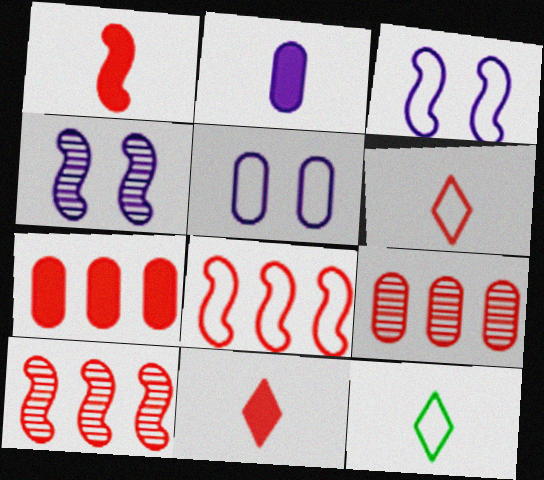[[4, 7, 12], 
[5, 8, 12]]